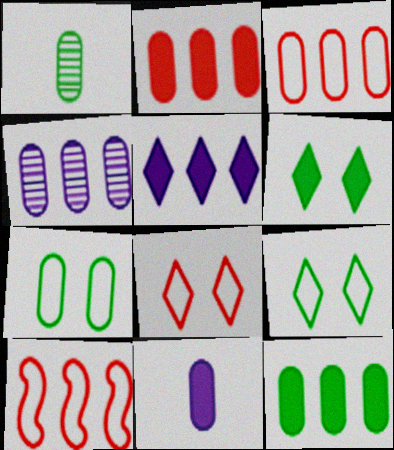[[1, 7, 12], 
[3, 4, 12]]